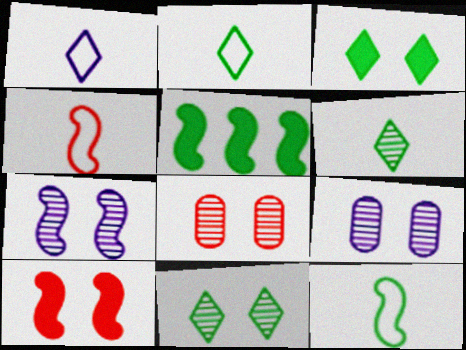[[1, 5, 8], 
[4, 5, 7], 
[7, 8, 11]]